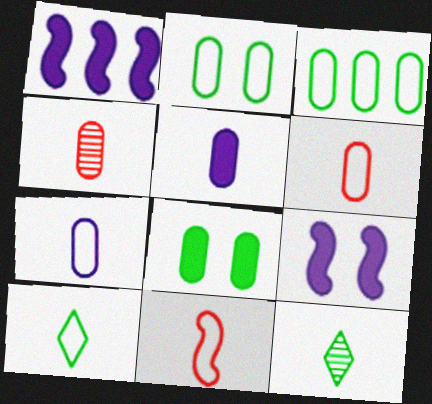[[5, 11, 12], 
[7, 10, 11]]